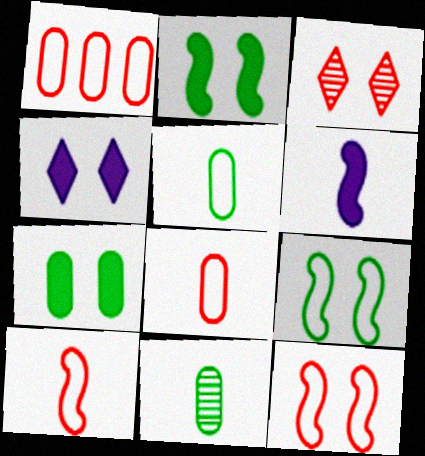[]